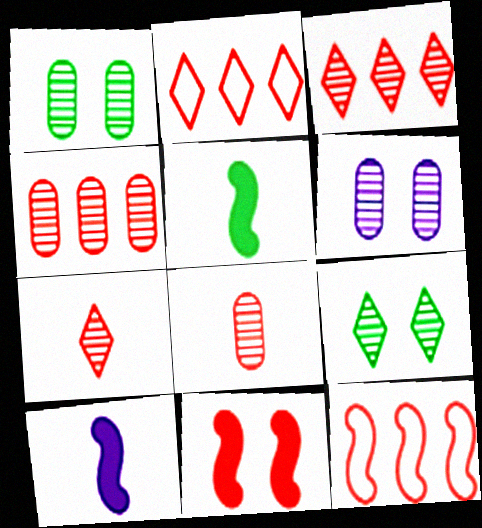[[1, 2, 10], 
[2, 5, 6], 
[2, 8, 11]]